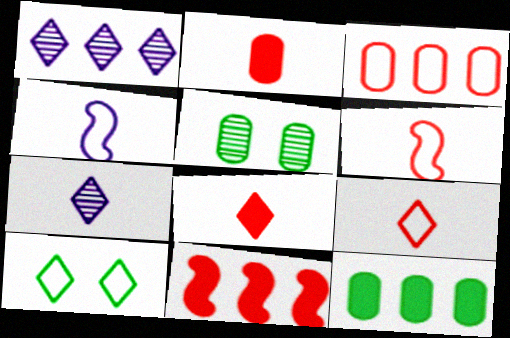[[1, 8, 10], 
[3, 4, 10]]